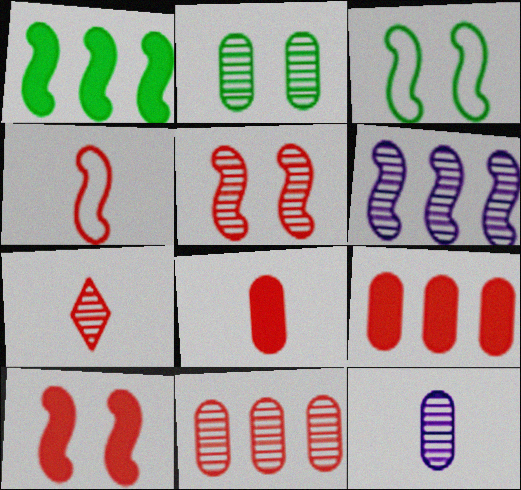[[2, 6, 7], 
[2, 11, 12], 
[4, 7, 8], 
[5, 7, 11]]